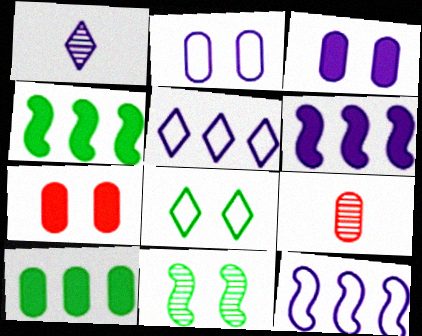[[1, 2, 6], 
[1, 3, 12], 
[2, 9, 10], 
[6, 8, 9]]